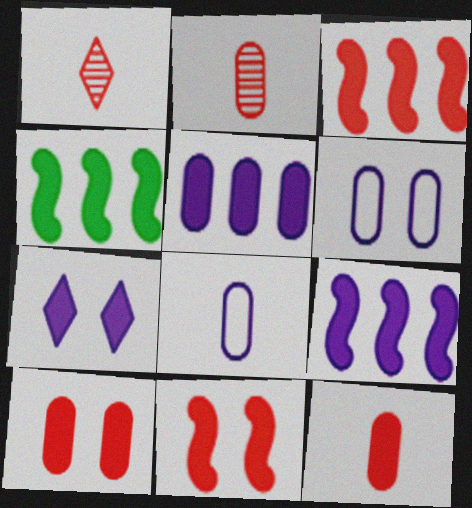[[1, 4, 6], 
[3, 4, 9], 
[4, 7, 12]]